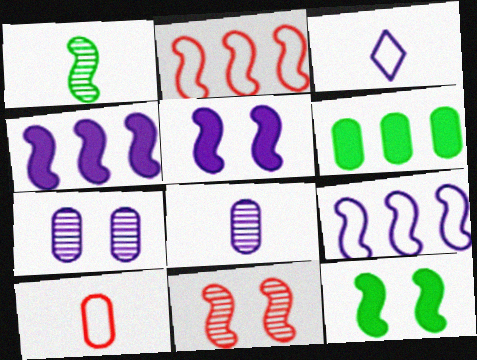[[1, 2, 5], 
[3, 4, 7], 
[3, 6, 11], 
[6, 7, 10]]